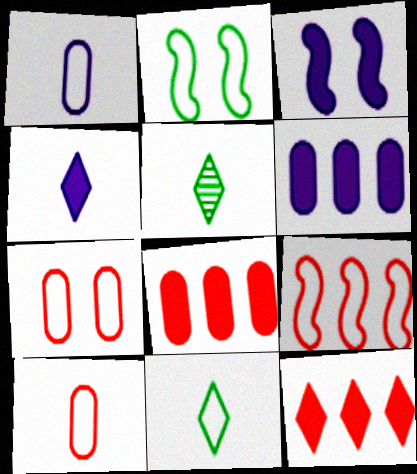[[3, 4, 6]]